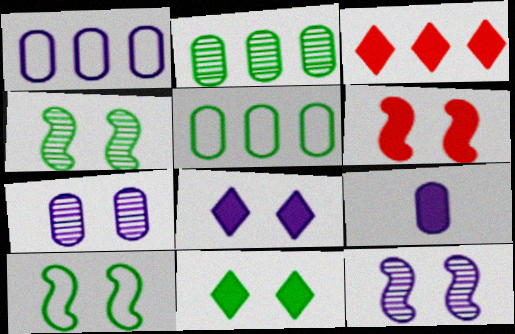[[1, 7, 9], 
[6, 10, 12]]